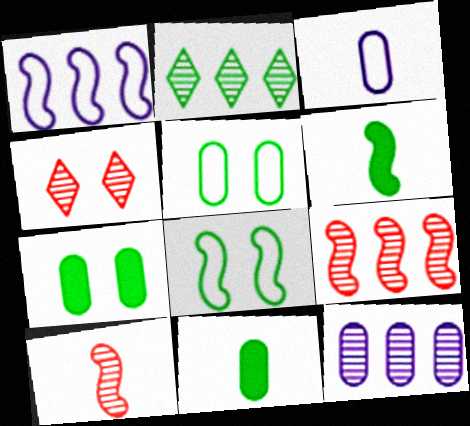[[1, 4, 11], 
[2, 5, 6], 
[2, 8, 11], 
[2, 9, 12]]